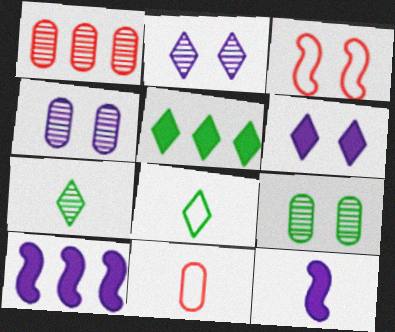[[3, 6, 9], 
[7, 11, 12]]